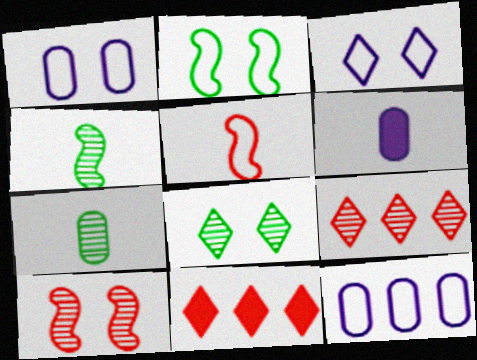[[1, 4, 11], 
[2, 6, 9]]